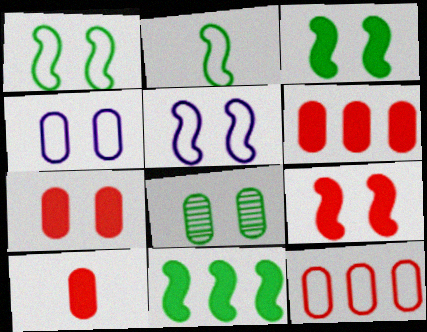[[4, 7, 8], 
[6, 7, 10]]